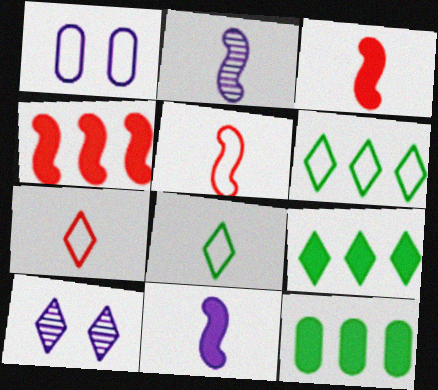[[1, 5, 6], 
[5, 10, 12], 
[7, 9, 10]]